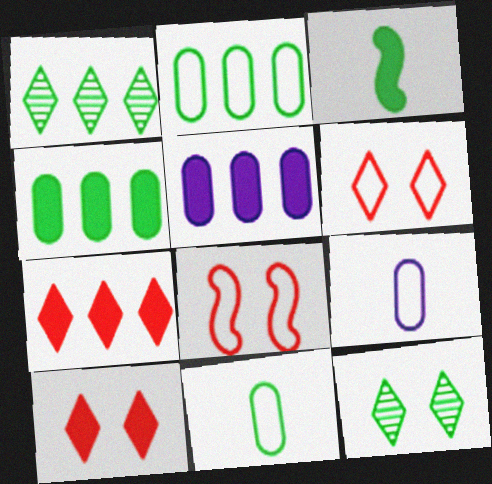[[2, 3, 12], 
[3, 5, 10]]